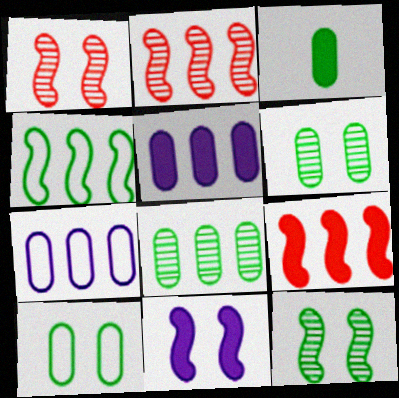[[3, 8, 10]]